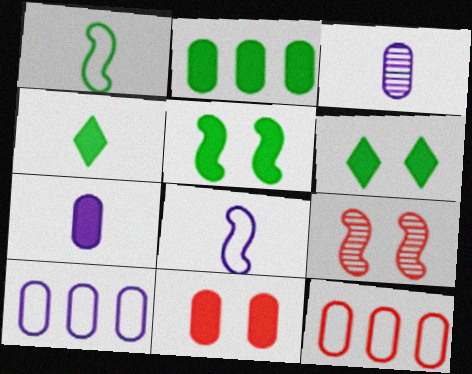[[2, 4, 5], 
[2, 7, 11], 
[4, 9, 10]]